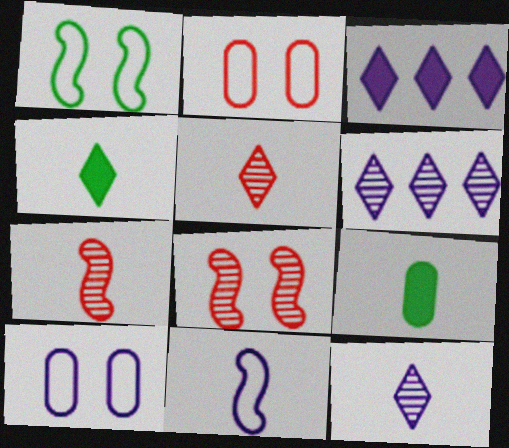[[5, 9, 11]]